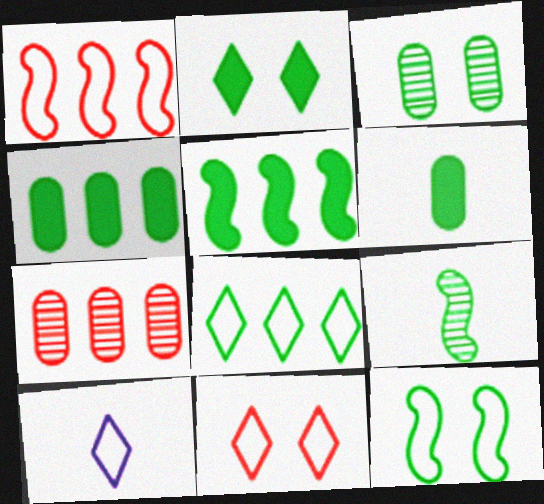[[2, 3, 12], 
[2, 5, 6], 
[5, 9, 12], 
[8, 10, 11]]